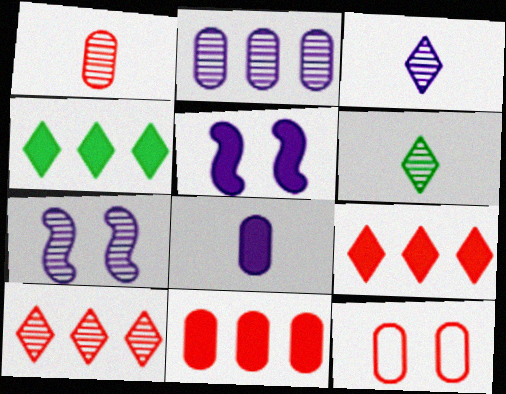[[1, 11, 12], 
[2, 3, 7]]